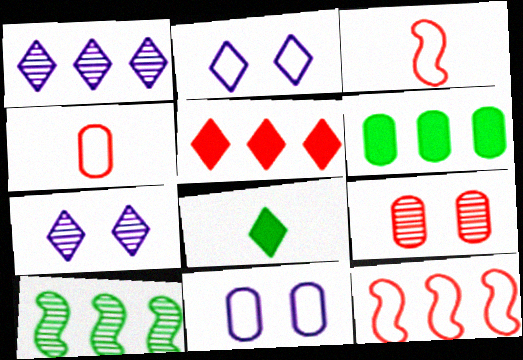[[1, 6, 12], 
[3, 5, 9], 
[3, 6, 7]]